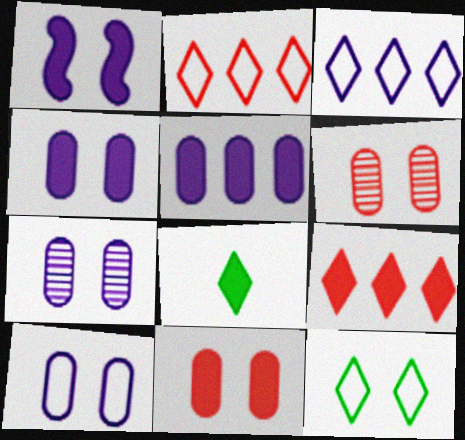[[1, 6, 12], 
[4, 7, 10]]